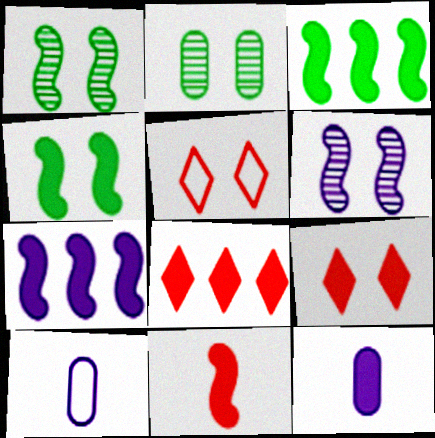[[1, 8, 10], 
[3, 9, 12], 
[4, 7, 11], 
[4, 8, 12]]